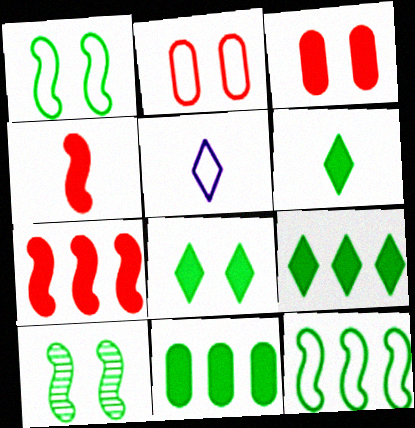[[2, 5, 12], 
[6, 8, 9]]